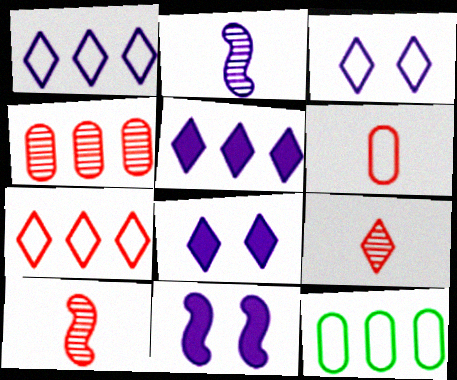[[8, 10, 12], 
[9, 11, 12]]